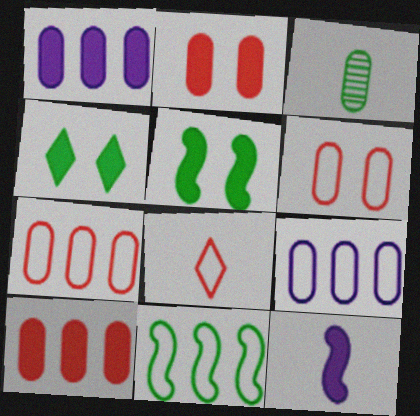[[1, 3, 6], 
[2, 3, 9], 
[3, 4, 11], 
[3, 8, 12], 
[4, 10, 12]]